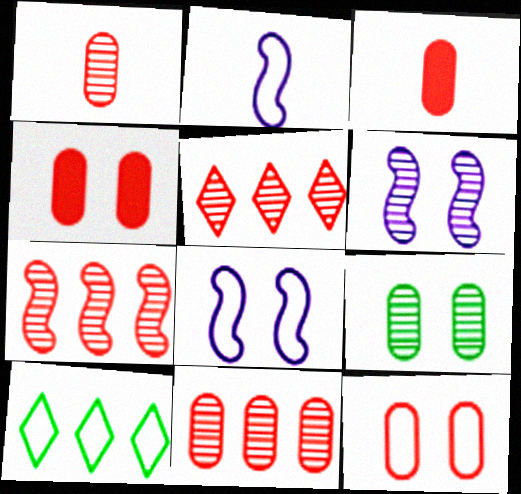[[2, 10, 12], 
[3, 6, 10], 
[3, 11, 12], 
[5, 7, 11]]